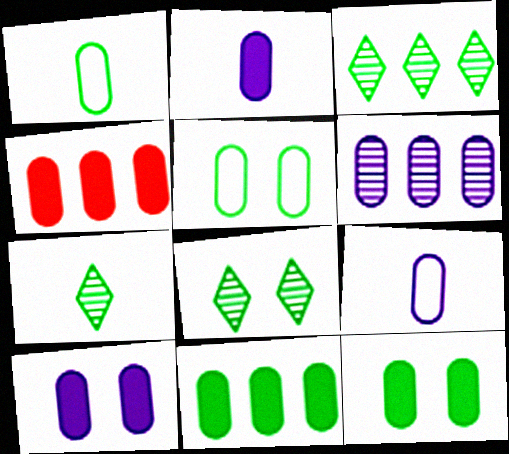[[2, 4, 12], 
[3, 7, 8], 
[6, 9, 10]]